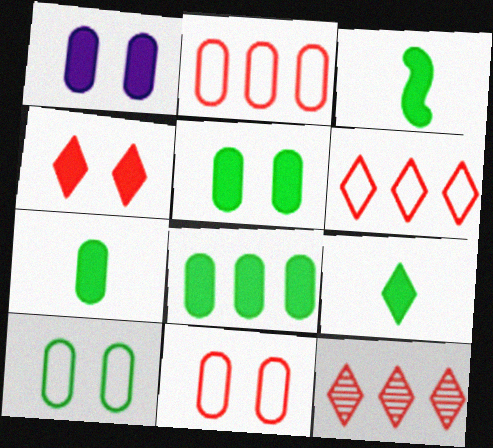[[3, 7, 9], 
[5, 7, 8]]